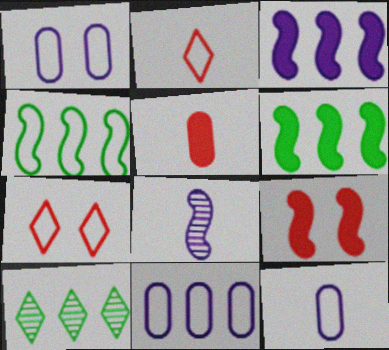[[1, 2, 4], 
[1, 11, 12], 
[4, 7, 12], 
[4, 8, 9], 
[9, 10, 12]]